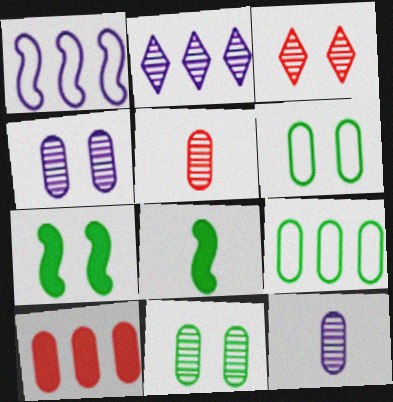[[6, 10, 12]]